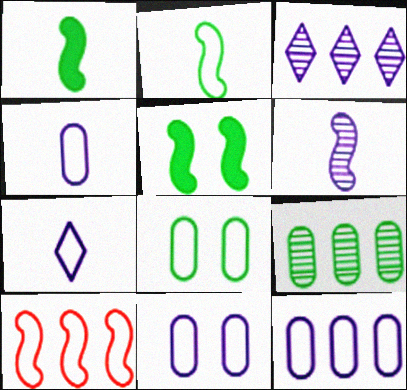[[4, 11, 12], 
[5, 6, 10], 
[7, 8, 10]]